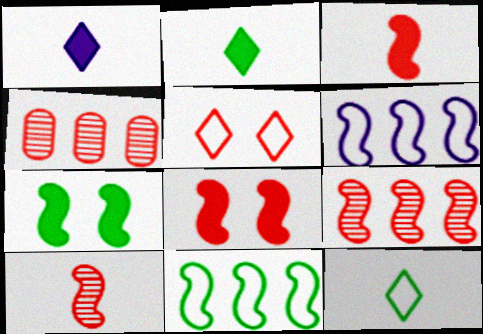[[3, 4, 5], 
[6, 7, 10]]